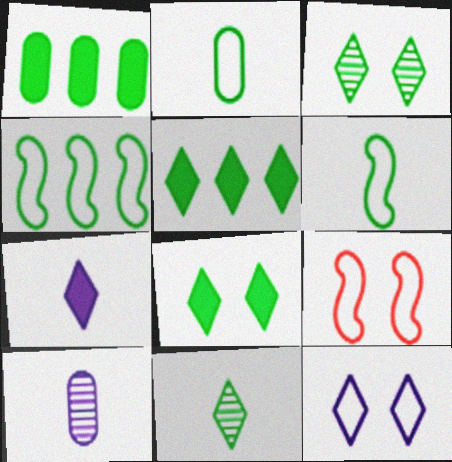[[1, 3, 6], 
[5, 9, 10]]